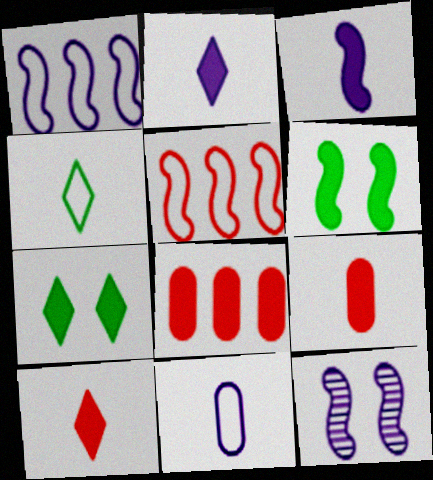[[1, 3, 12], 
[2, 6, 8], 
[3, 7, 8], 
[4, 8, 12]]